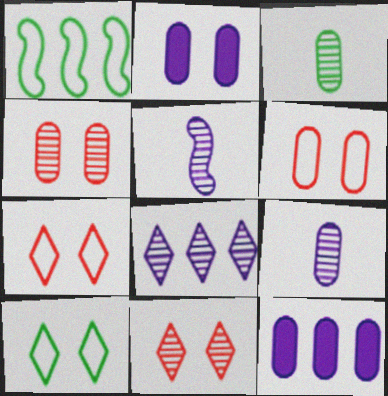[[3, 6, 12]]